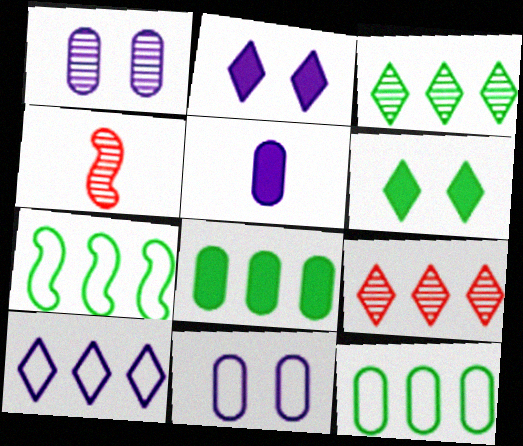[[1, 3, 4], 
[2, 4, 12], 
[3, 7, 8]]